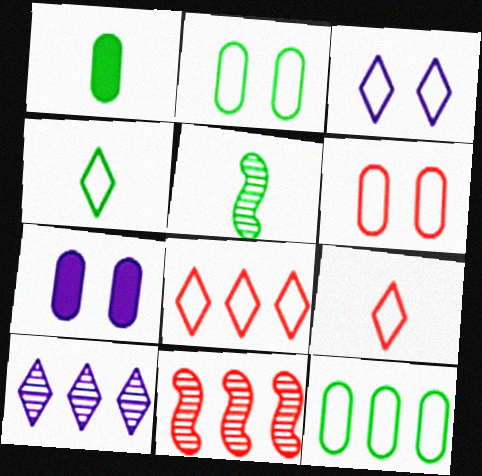[[1, 3, 11], 
[1, 4, 5], 
[3, 4, 8], 
[4, 7, 11], 
[5, 7, 8]]